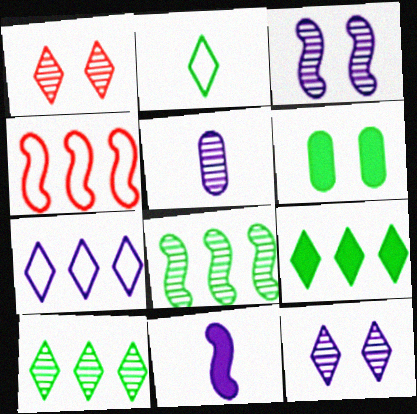[[1, 5, 8], 
[2, 6, 8]]